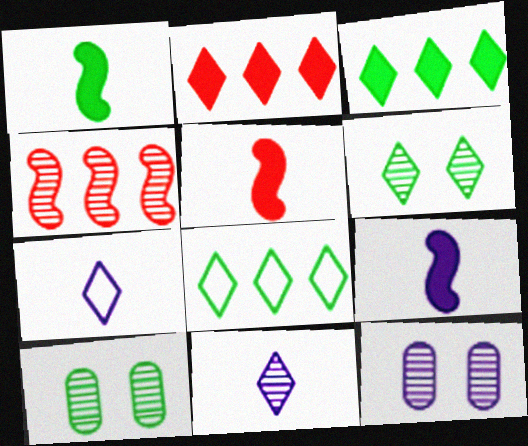[[1, 5, 9], 
[1, 8, 10], 
[2, 6, 7], 
[4, 10, 11], 
[5, 8, 12]]